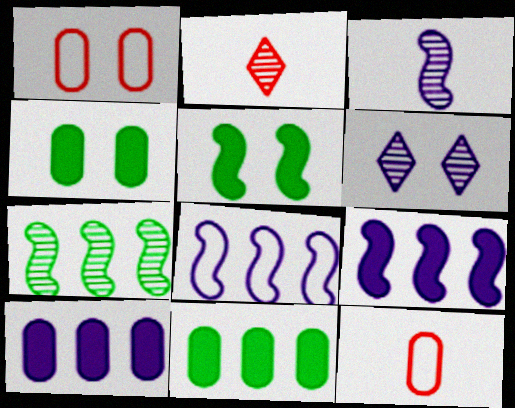[[1, 5, 6], 
[2, 4, 8]]